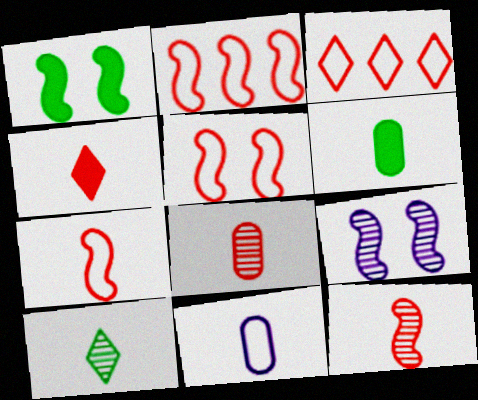[[1, 5, 9], 
[2, 5, 7], 
[3, 6, 9], 
[4, 7, 8], 
[6, 8, 11]]